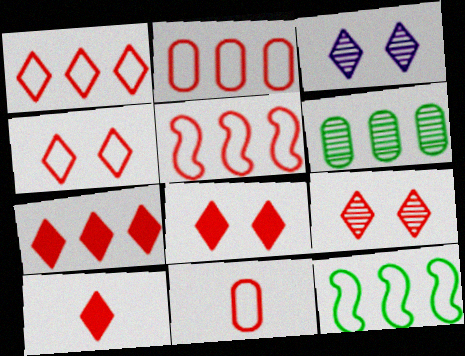[[1, 2, 5], 
[1, 9, 10], 
[4, 5, 11], 
[4, 8, 9], 
[7, 8, 10]]